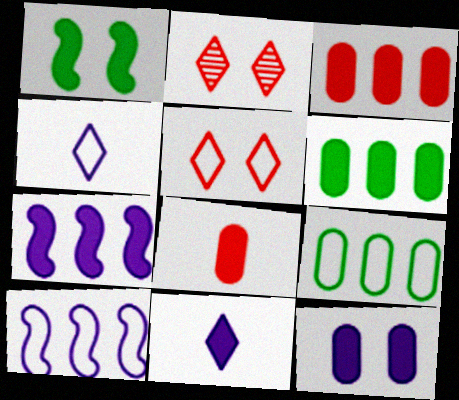[[1, 3, 11], 
[6, 8, 12], 
[7, 11, 12]]